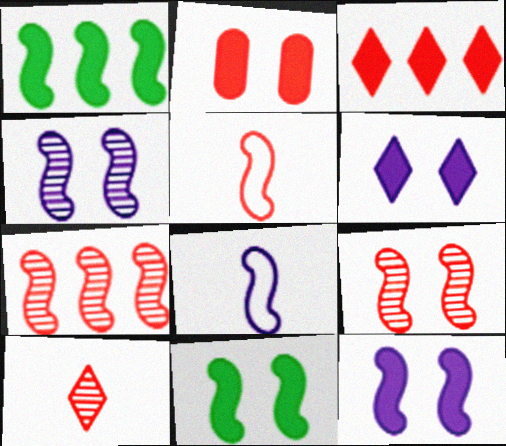[[1, 4, 5], 
[1, 8, 9], 
[2, 6, 11], 
[7, 8, 11]]